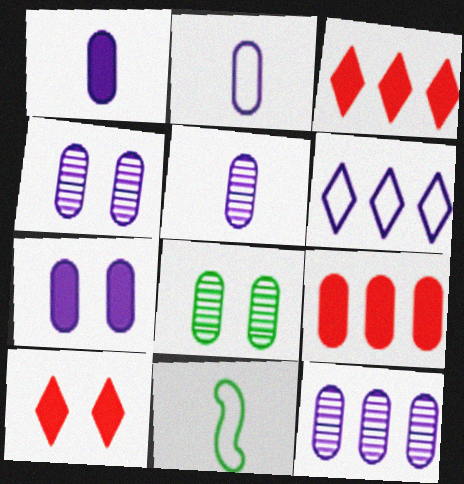[[1, 2, 5], 
[2, 7, 12], 
[2, 8, 9], 
[3, 4, 11], 
[4, 5, 12], 
[10, 11, 12]]